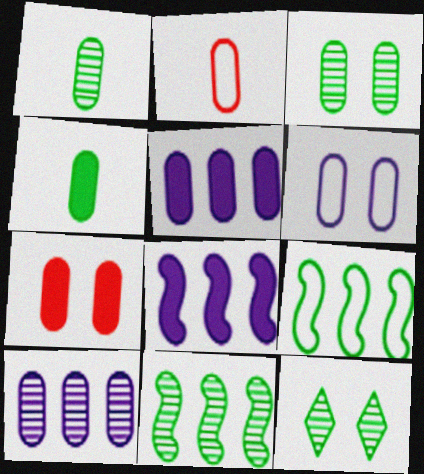[[1, 11, 12], 
[2, 3, 5], 
[2, 8, 12], 
[3, 6, 7], 
[4, 5, 7], 
[4, 9, 12]]